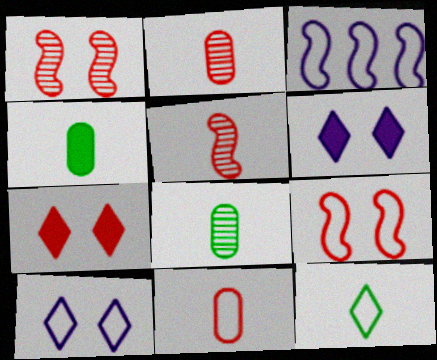[[3, 7, 8]]